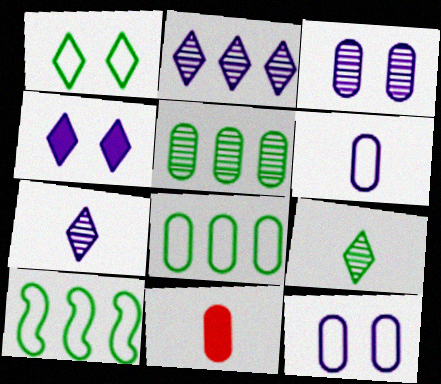[[3, 8, 11], 
[5, 11, 12]]